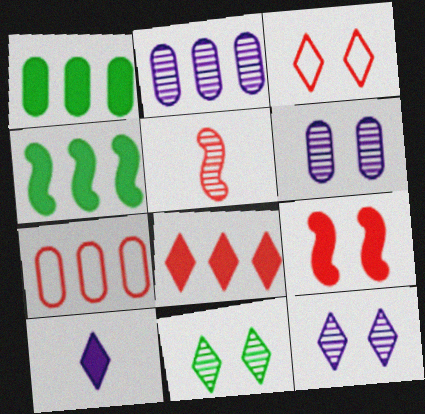[[1, 2, 7], 
[1, 9, 10], 
[2, 5, 11]]